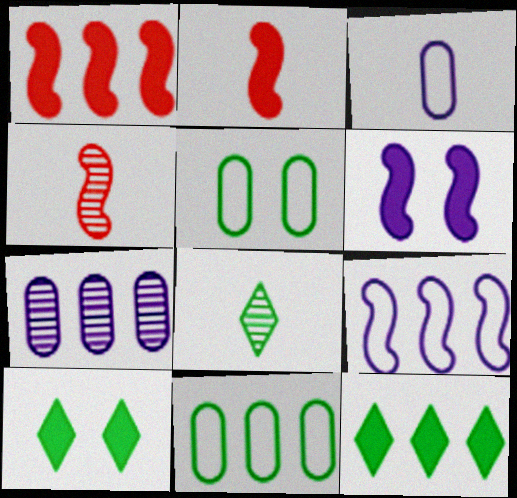[[2, 3, 8]]